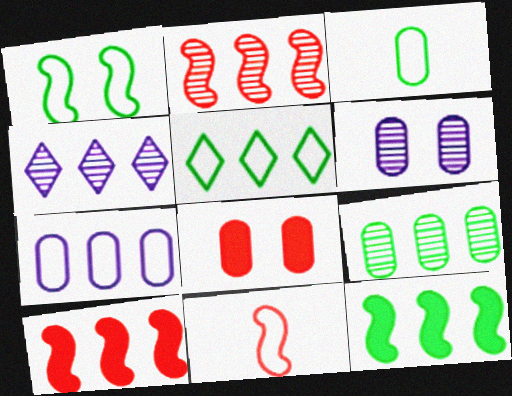[[1, 3, 5], 
[2, 4, 9], 
[5, 9, 12]]